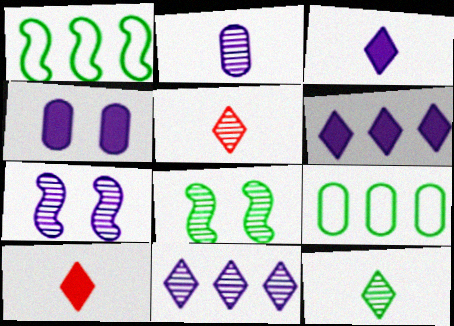[[1, 4, 5], 
[2, 7, 11], 
[7, 9, 10]]